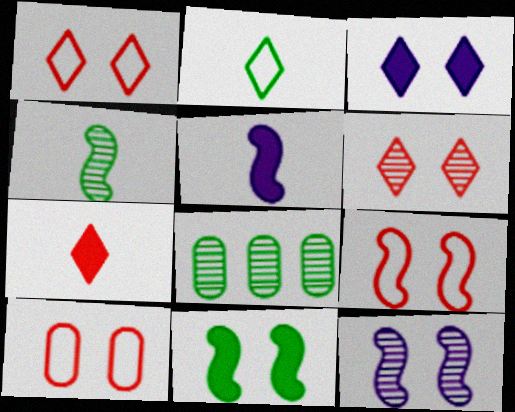[[1, 5, 8], 
[1, 9, 10], 
[2, 8, 11], 
[9, 11, 12]]